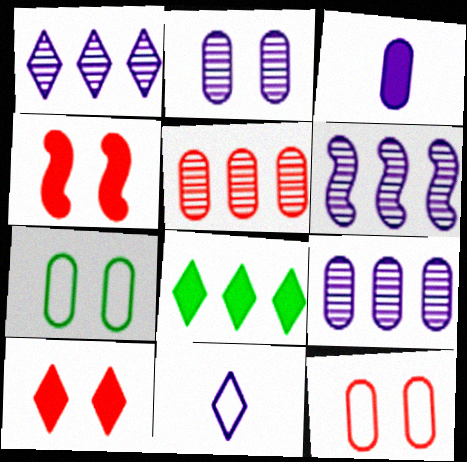[[1, 6, 9], 
[3, 4, 8], 
[3, 5, 7]]